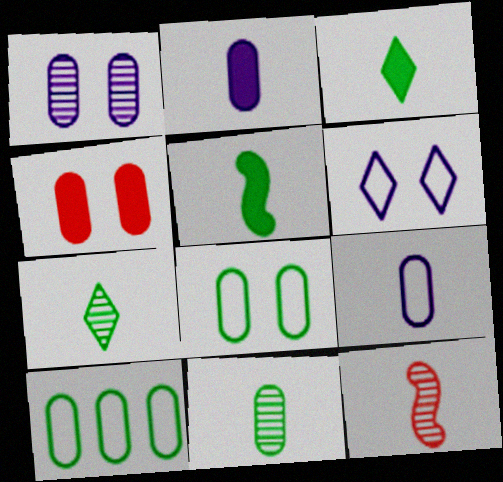[[1, 4, 8], 
[3, 9, 12]]